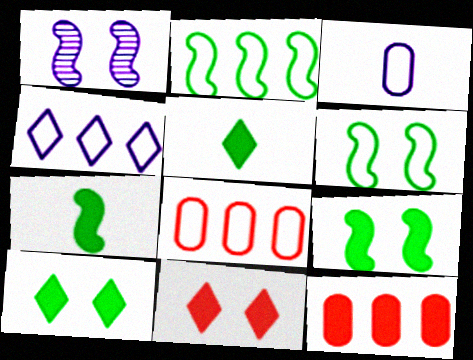[[1, 5, 8], 
[2, 4, 8]]